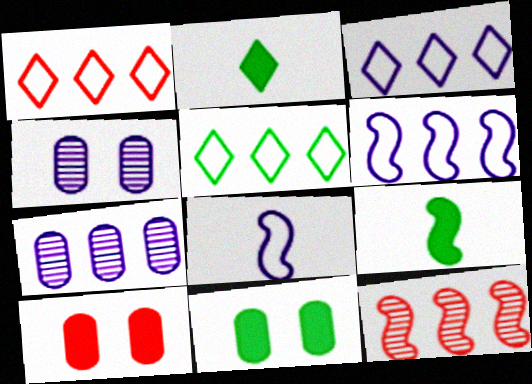[[1, 3, 5], 
[1, 4, 9]]